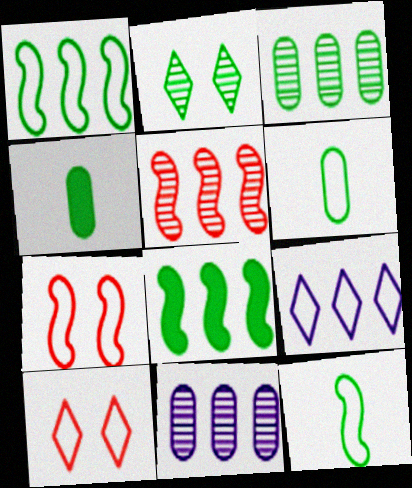[[1, 2, 4], 
[2, 6, 8], 
[6, 7, 9]]